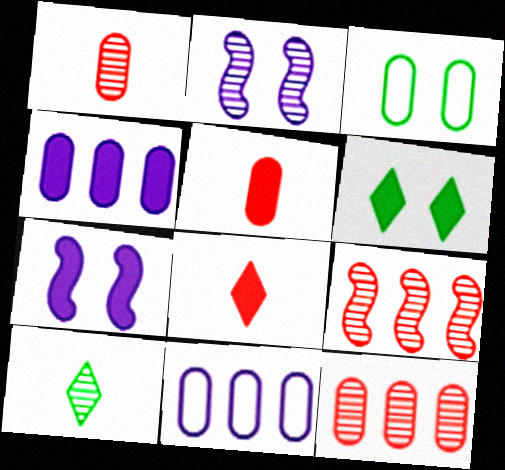[[1, 3, 4], 
[2, 10, 12]]